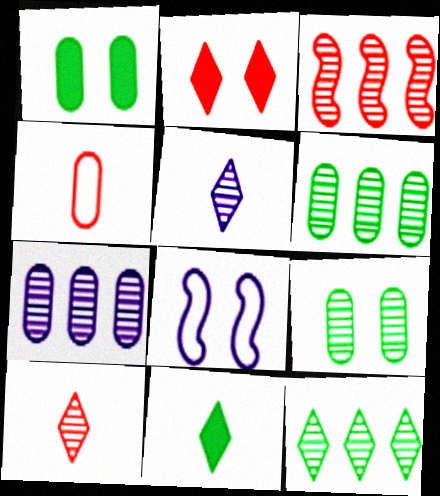[[1, 4, 7], 
[2, 3, 4], 
[2, 8, 9], 
[3, 5, 9], 
[3, 7, 12]]